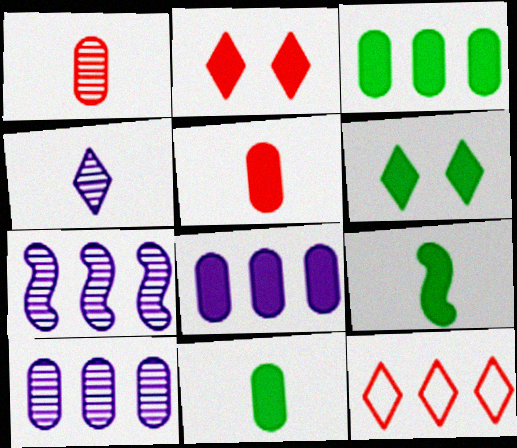[[2, 8, 9], 
[3, 6, 9], 
[3, 7, 12], 
[4, 6, 12]]